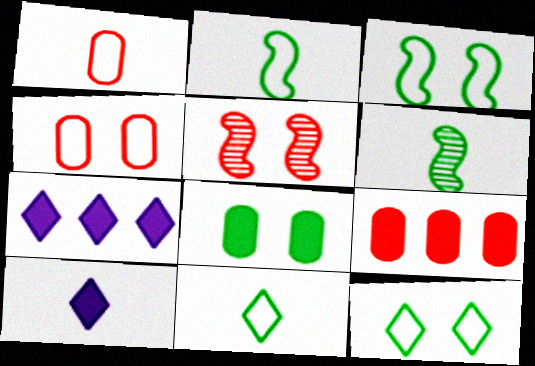[[1, 6, 10], 
[4, 6, 7]]